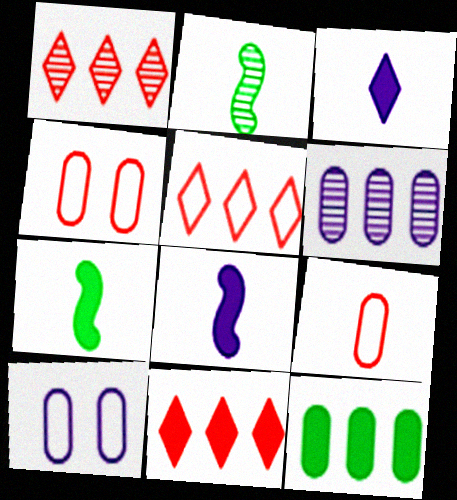[[1, 5, 11], 
[1, 7, 10], 
[2, 3, 9], 
[2, 10, 11]]